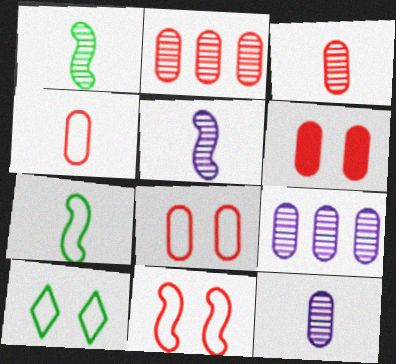[[2, 4, 6]]